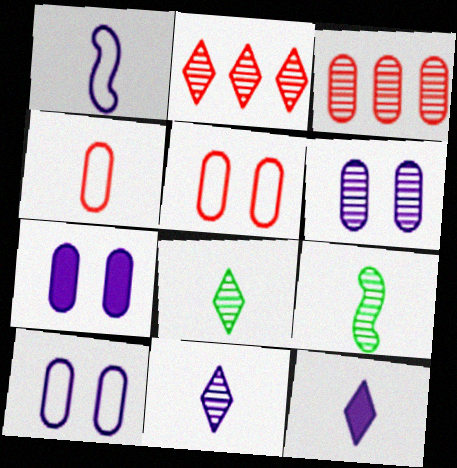[[2, 6, 9], 
[4, 9, 12], 
[6, 7, 10]]